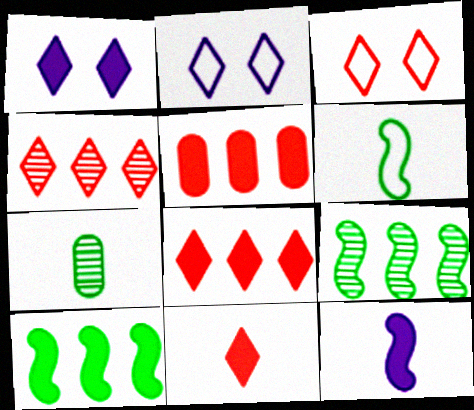[[3, 4, 11]]